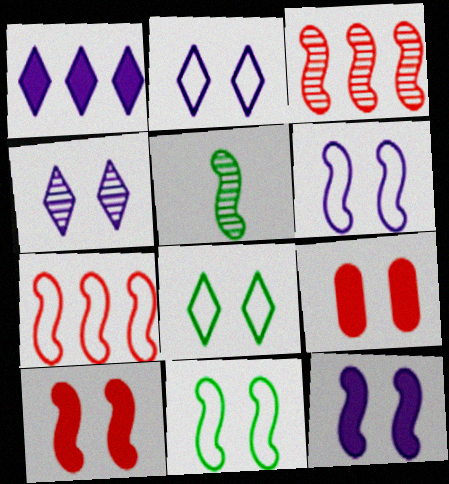[[4, 9, 11], 
[5, 7, 12]]